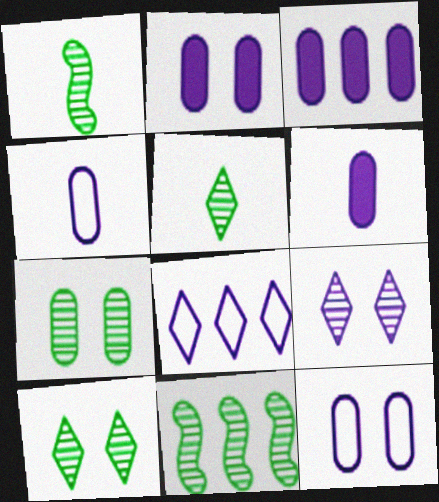[[2, 3, 6], 
[5, 7, 11]]